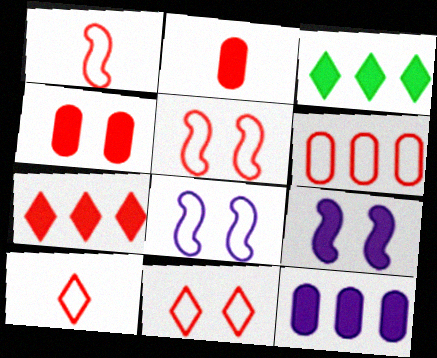[[1, 6, 11], 
[2, 3, 9], 
[5, 6, 10]]